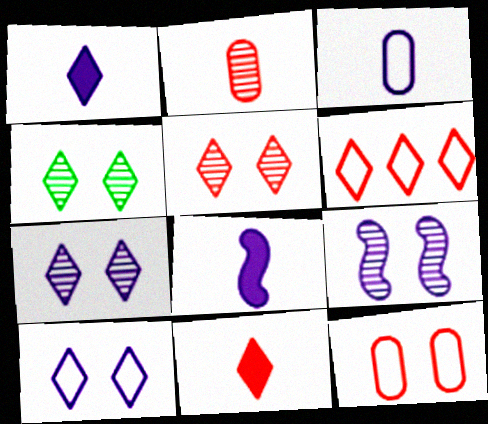[[1, 4, 6], 
[4, 5, 7], 
[5, 6, 11]]